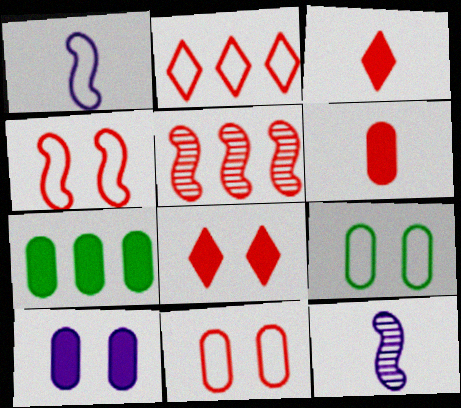[[1, 2, 9], 
[3, 5, 11], 
[6, 7, 10]]